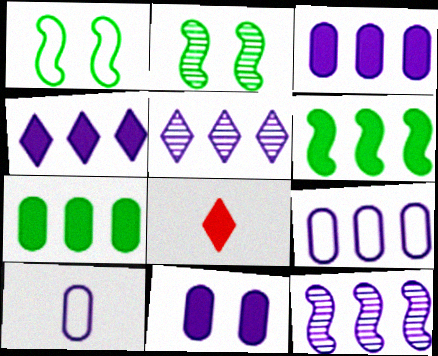[[2, 8, 9], 
[4, 9, 12], 
[6, 8, 11]]